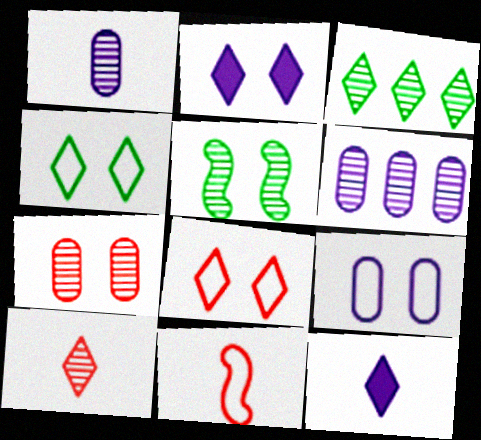[[3, 8, 12], 
[5, 6, 10]]